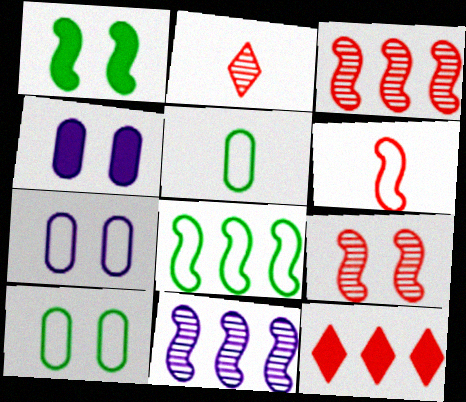[[1, 6, 11], 
[2, 4, 8]]